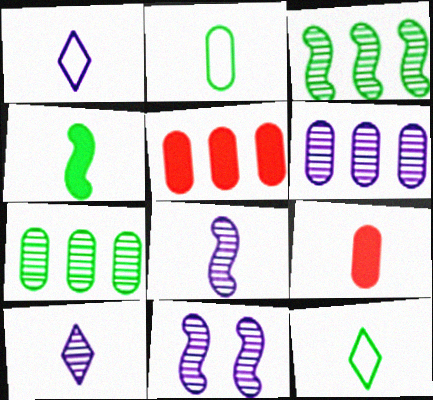[[5, 11, 12], 
[6, 10, 11], 
[8, 9, 12]]